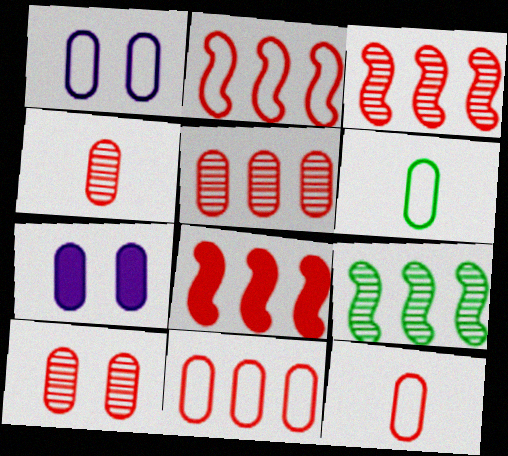[[1, 6, 11], 
[2, 3, 8], 
[4, 5, 10], 
[5, 6, 7]]